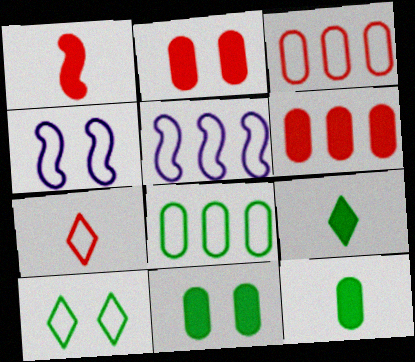[[4, 7, 8]]